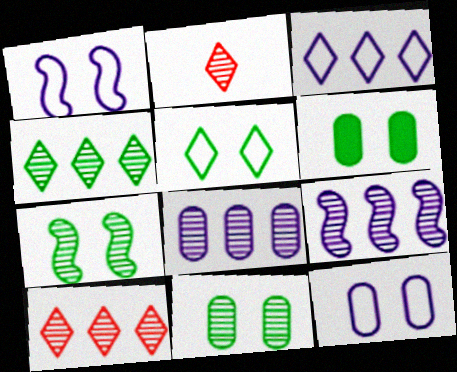[[2, 7, 8], 
[2, 9, 11], 
[5, 6, 7]]